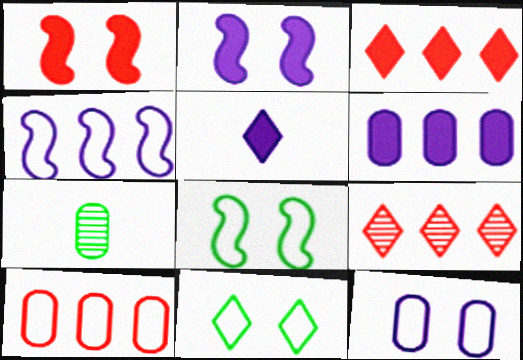[[2, 5, 6], 
[5, 9, 11]]